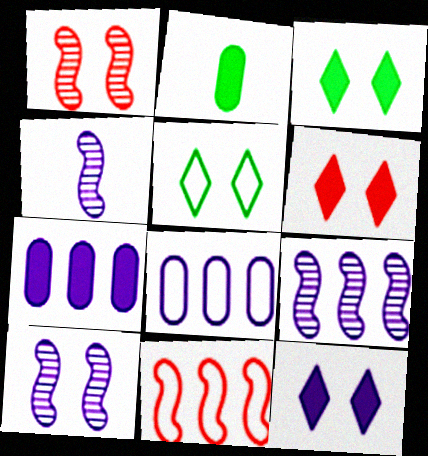[[3, 6, 12], 
[4, 8, 12], 
[4, 9, 10]]